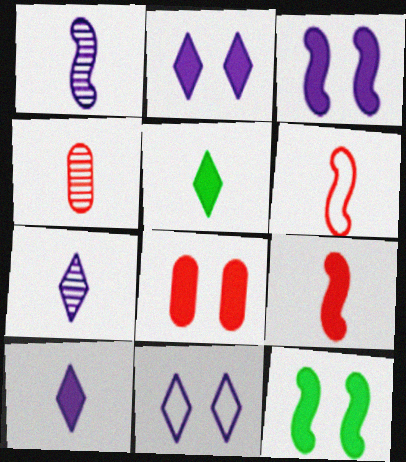[[2, 8, 12]]